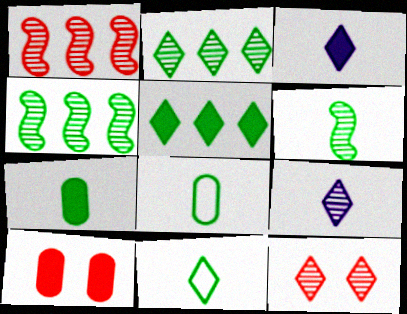[[2, 9, 12], 
[6, 7, 11]]